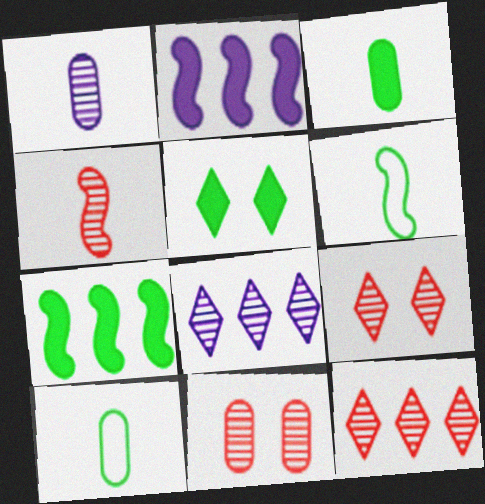[[2, 9, 10], 
[3, 5, 7], 
[4, 11, 12]]